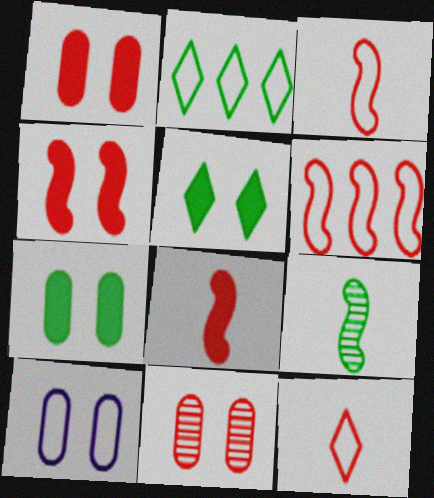[[2, 3, 10], 
[2, 7, 9], 
[7, 10, 11]]